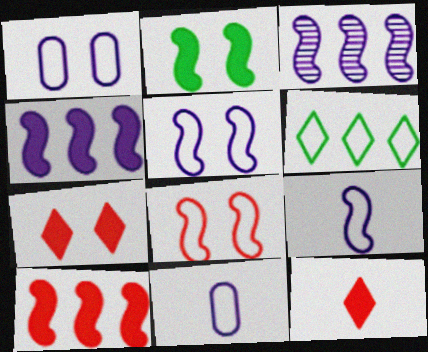[[6, 8, 11]]